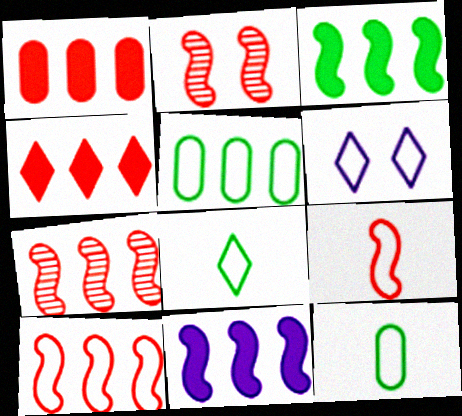[[5, 6, 9], 
[6, 10, 12]]